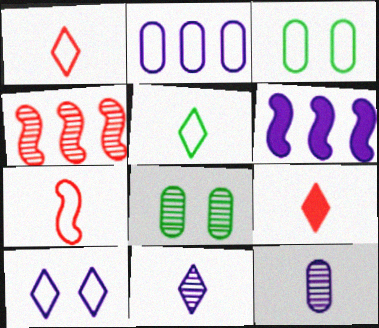[[1, 6, 8], 
[4, 8, 11], 
[5, 9, 11], 
[6, 10, 12]]